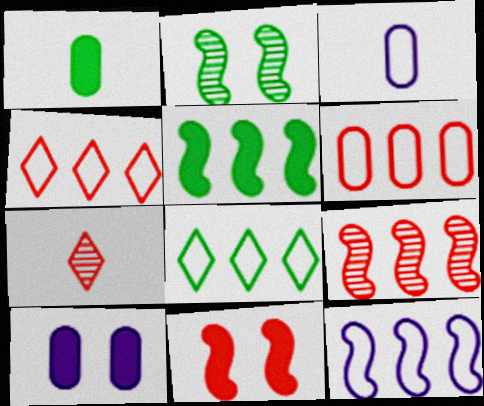[[1, 2, 8], 
[5, 9, 12], 
[6, 7, 11], 
[6, 8, 12]]